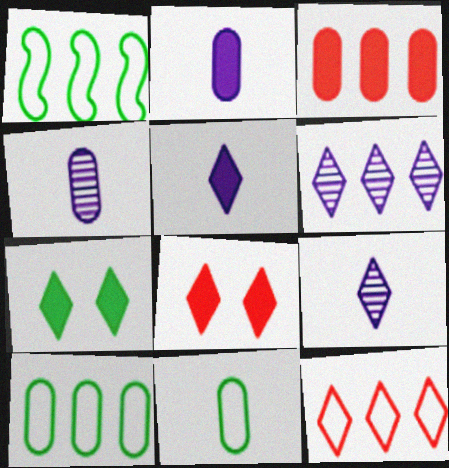[[1, 3, 6], 
[1, 4, 8], 
[7, 9, 12]]